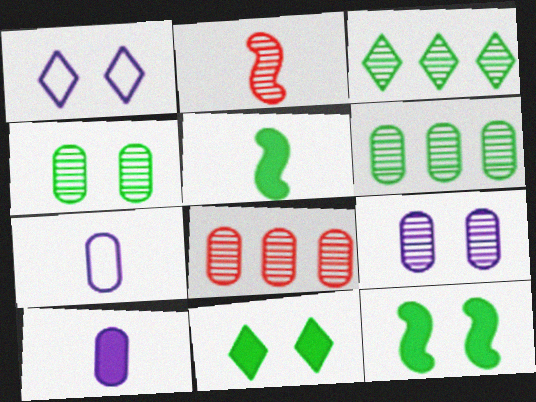[[1, 5, 8], 
[2, 3, 9]]